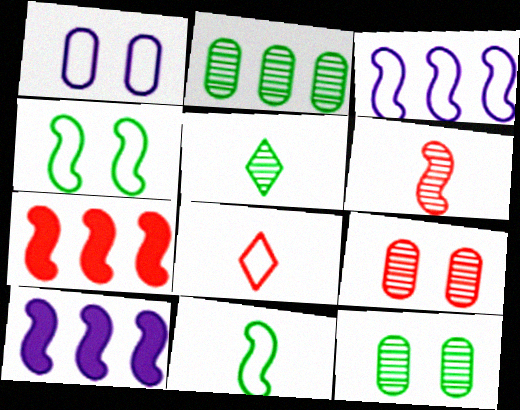[[1, 5, 7], 
[4, 6, 10], 
[7, 8, 9], 
[8, 10, 12]]